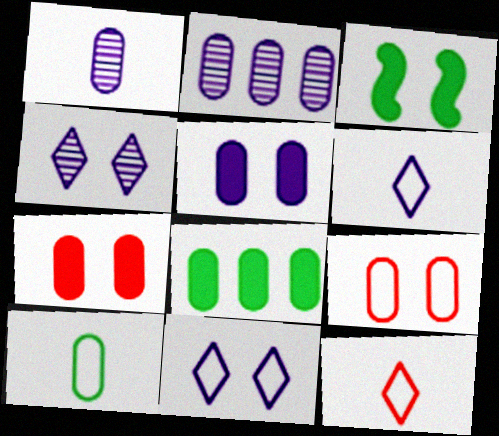[[1, 8, 9], 
[2, 3, 12], 
[2, 7, 10], 
[3, 4, 9]]